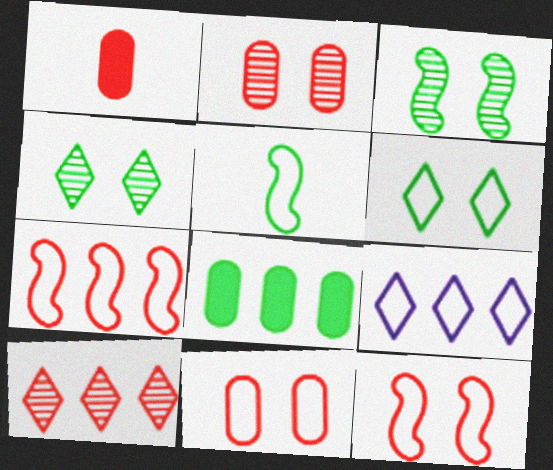[[1, 3, 9], 
[1, 10, 12], 
[4, 5, 8], 
[5, 9, 11]]